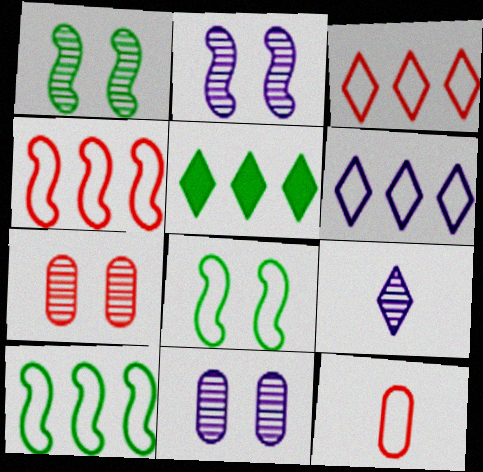[[2, 5, 12], 
[6, 8, 12]]